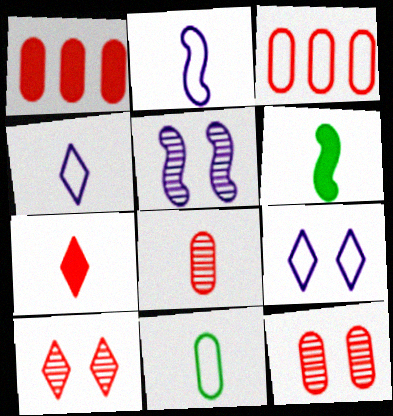[[4, 6, 8]]